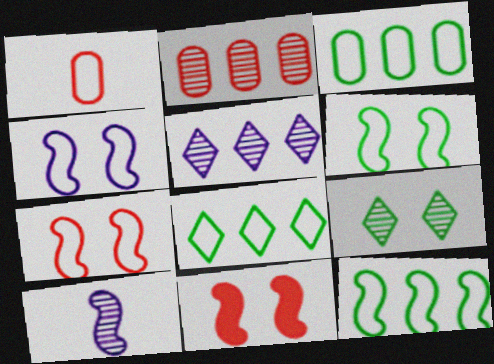[[1, 4, 8], 
[2, 9, 10], 
[3, 8, 12], 
[4, 6, 7], 
[10, 11, 12]]